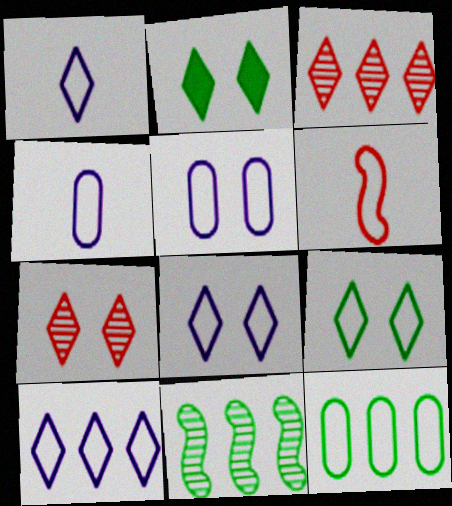[[1, 2, 3], 
[1, 8, 10], 
[2, 7, 8], 
[6, 8, 12]]